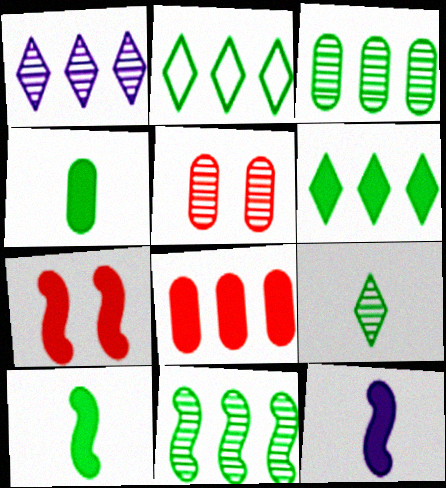[[2, 5, 12]]